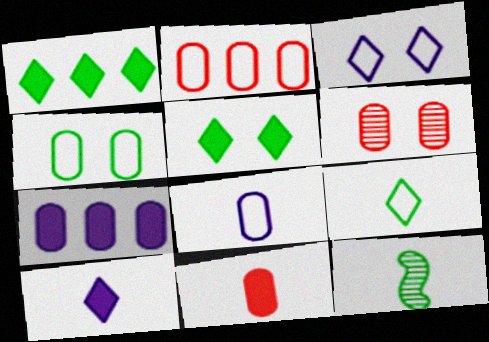[[1, 4, 12], 
[2, 4, 8], 
[2, 6, 11]]